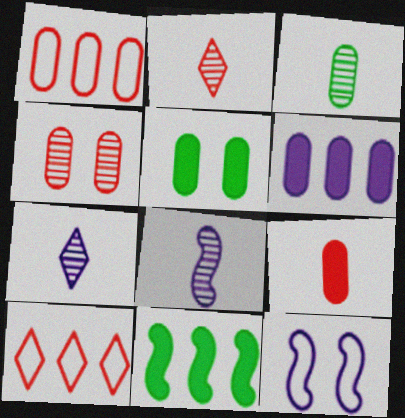[[1, 4, 9], 
[2, 3, 8], 
[5, 6, 9], 
[5, 8, 10], 
[6, 7, 12]]